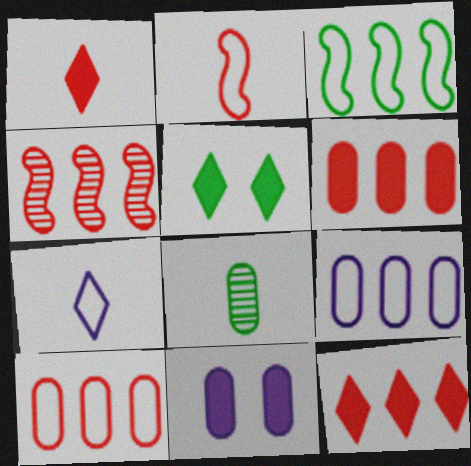[[3, 5, 8], 
[4, 10, 12], 
[8, 10, 11]]